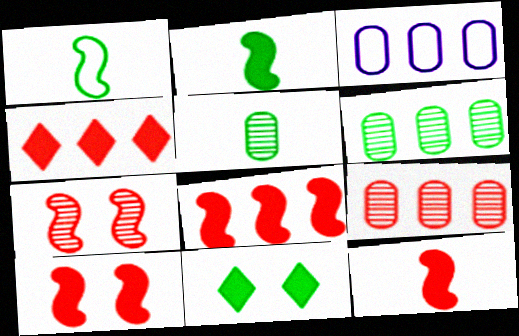[[1, 6, 11], 
[8, 10, 12]]